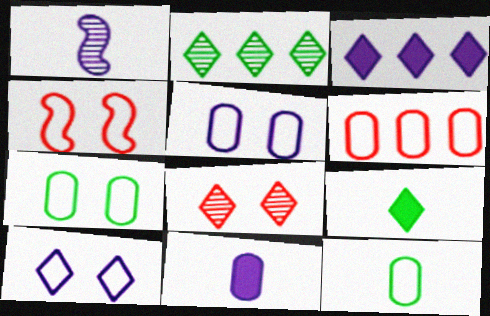[[1, 3, 5], 
[2, 4, 11], 
[4, 7, 10], 
[5, 6, 12]]